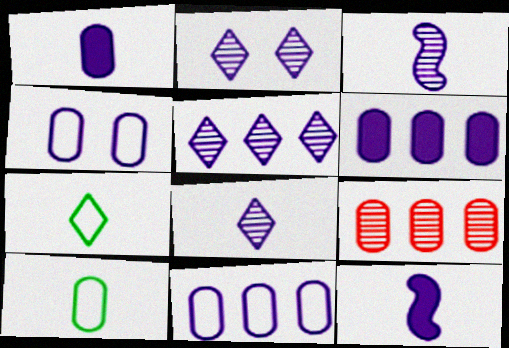[[2, 5, 8], 
[2, 11, 12], 
[4, 5, 12]]